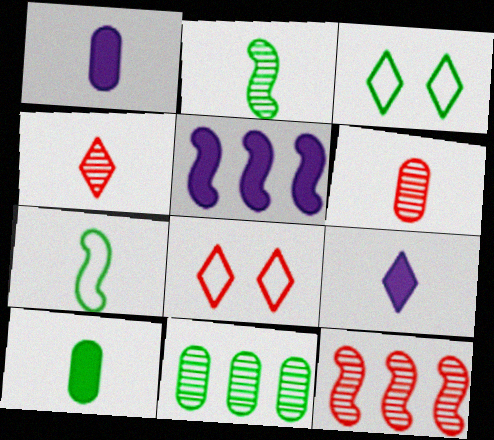[[1, 3, 12], 
[1, 4, 7], 
[3, 5, 6], 
[6, 7, 9]]